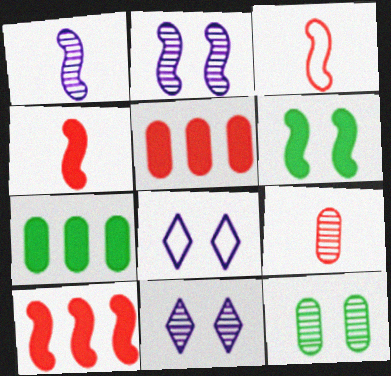[[3, 7, 11]]